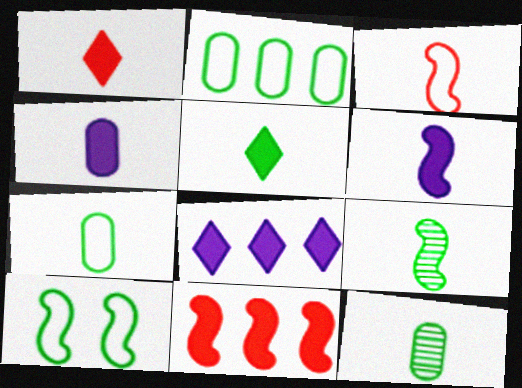[[3, 6, 9], 
[5, 7, 9]]